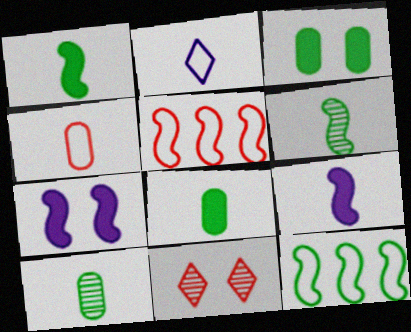[[5, 6, 7]]